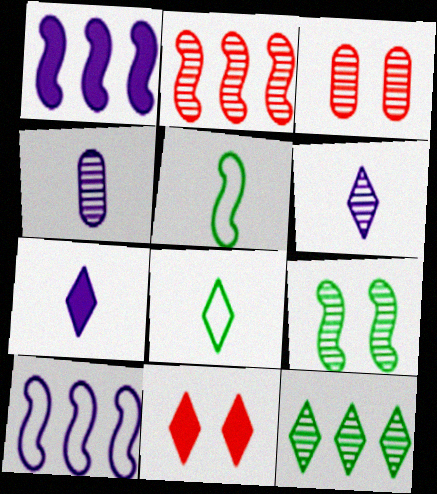[[1, 3, 8]]